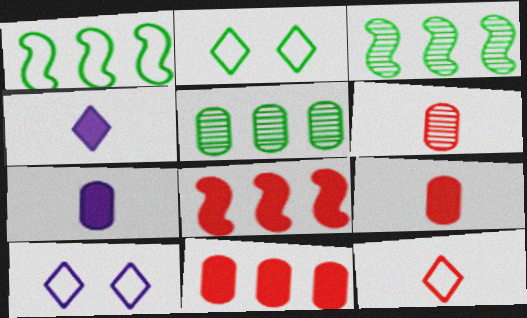[[3, 9, 10]]